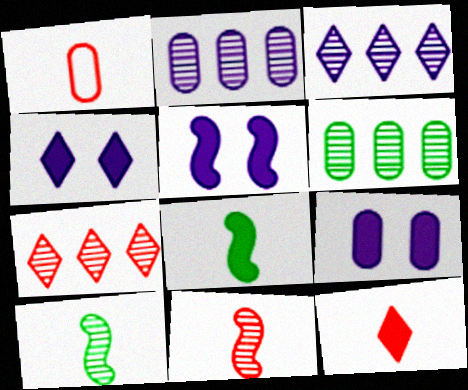[[1, 6, 9], 
[1, 11, 12], 
[4, 5, 9]]